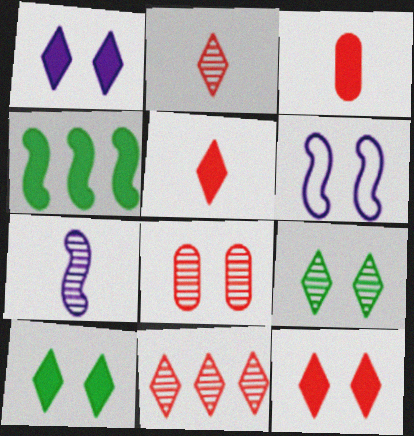[[1, 3, 4], 
[1, 10, 12], 
[6, 8, 10]]